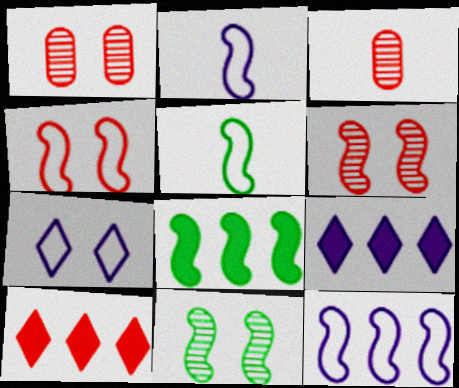[[1, 5, 9], 
[2, 6, 8], 
[3, 4, 10], 
[3, 7, 8], 
[4, 5, 12], 
[5, 8, 11]]